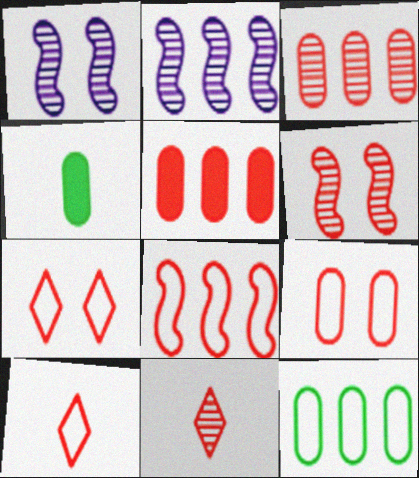[[2, 4, 7], 
[3, 6, 11], 
[5, 6, 10], 
[8, 9, 10]]